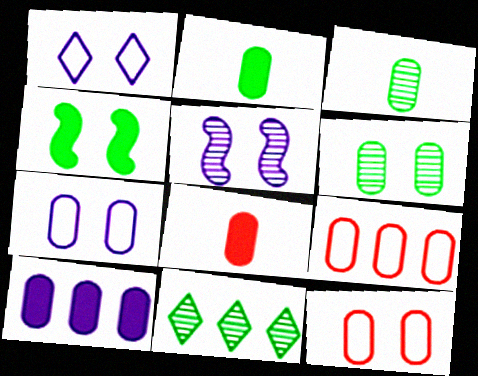[[3, 10, 12]]